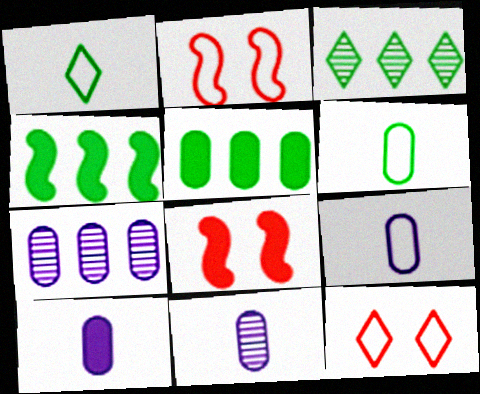[[1, 7, 8], 
[2, 3, 10], 
[3, 8, 9], 
[4, 11, 12], 
[9, 10, 11]]